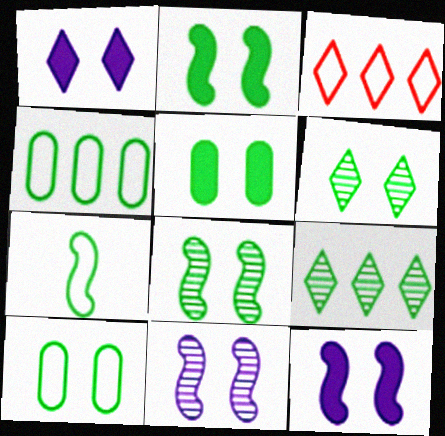[[2, 6, 10], 
[5, 7, 9]]